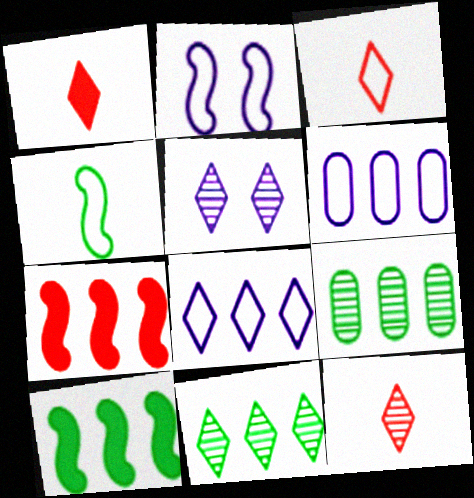[[1, 2, 9], 
[1, 3, 12], 
[5, 11, 12], 
[6, 7, 11], 
[7, 8, 9]]